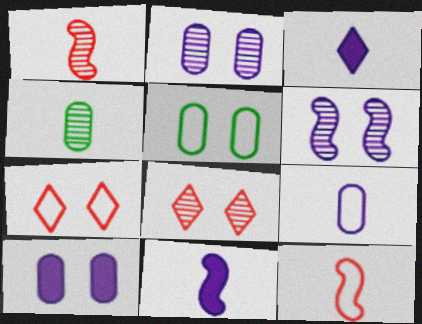[[3, 4, 12]]